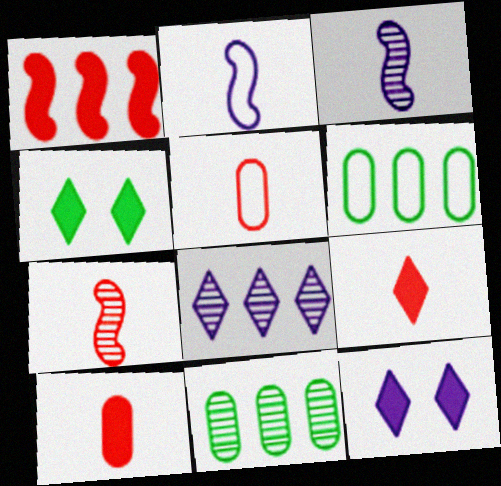[[1, 6, 8], 
[5, 7, 9], 
[6, 7, 12]]